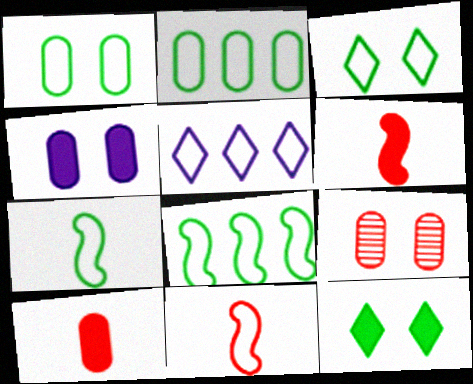[[1, 4, 9], 
[1, 5, 11], 
[2, 3, 7]]